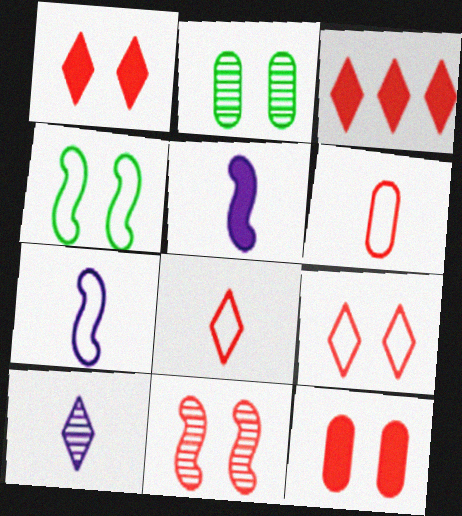[[2, 3, 7], 
[3, 6, 11], 
[9, 11, 12]]